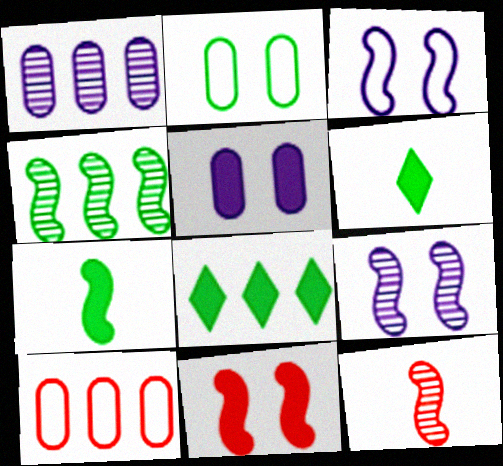[[2, 4, 6], 
[4, 9, 12], 
[6, 9, 10]]